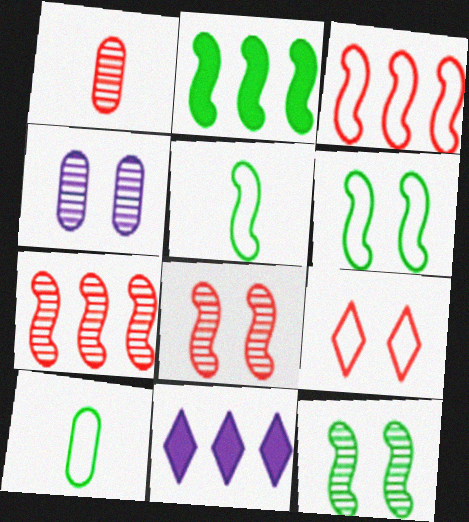[[1, 6, 11], 
[2, 5, 12], 
[8, 10, 11]]